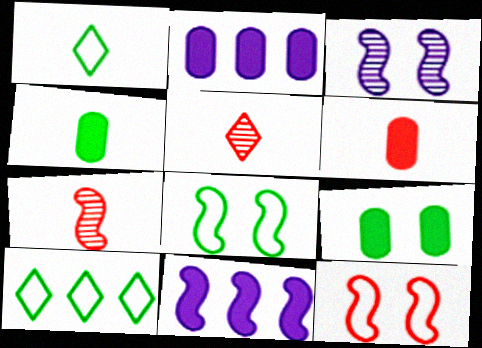[[2, 5, 8], 
[2, 6, 9], 
[3, 6, 10], 
[7, 8, 11]]